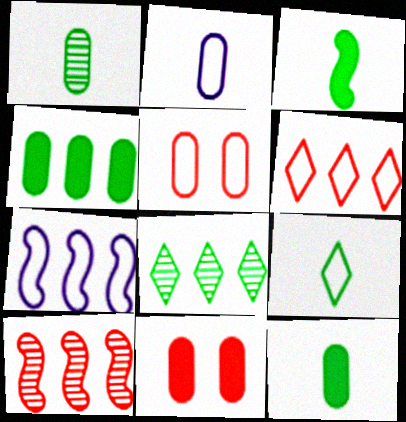[[1, 3, 9], 
[5, 7, 9]]